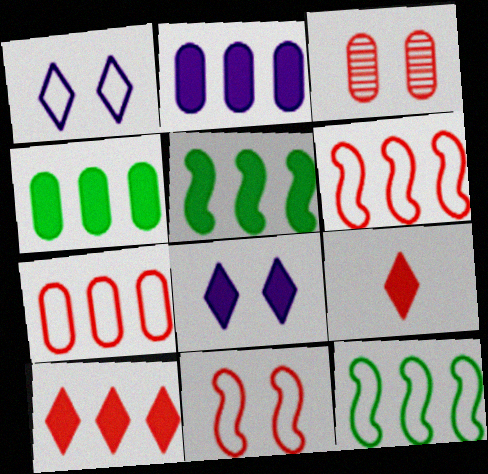[[2, 5, 10], 
[3, 6, 9]]